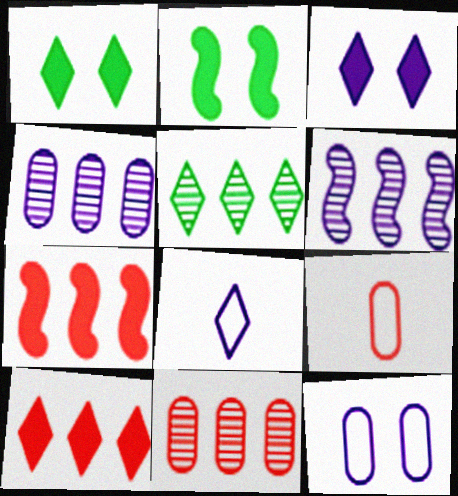[[1, 6, 9], 
[2, 8, 11], 
[5, 6, 11]]